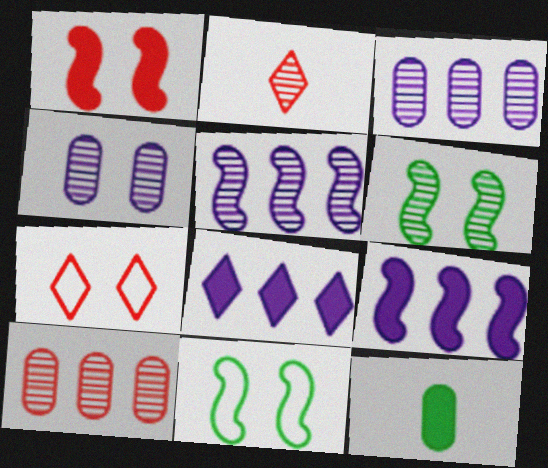[[1, 8, 12], 
[2, 3, 6], 
[5, 7, 12]]